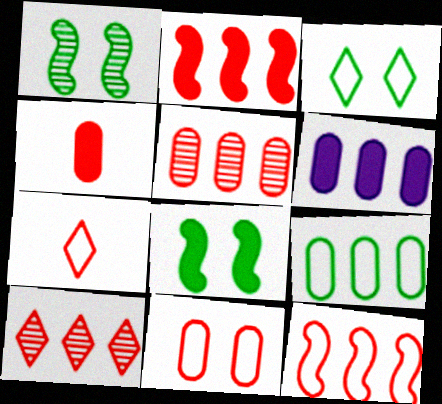[[1, 6, 7], 
[4, 5, 11], 
[5, 6, 9], 
[7, 11, 12]]